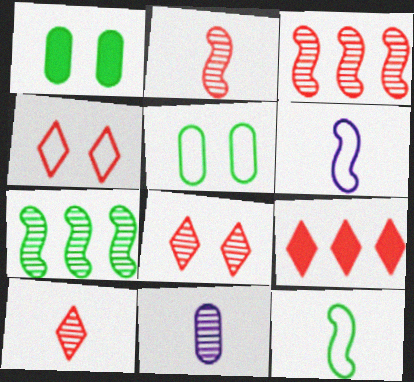[[4, 9, 10], 
[7, 8, 11]]